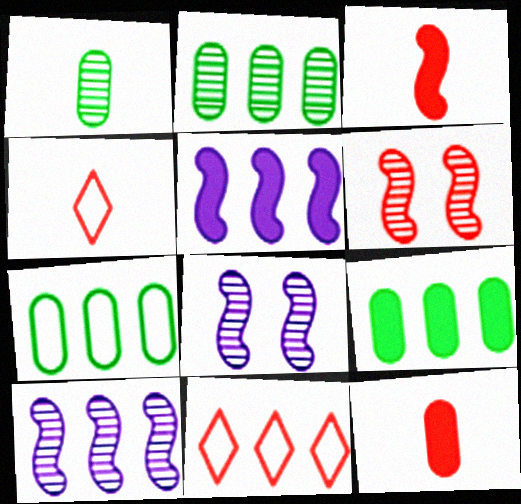[[2, 5, 11], 
[2, 7, 9], 
[4, 8, 9], 
[6, 11, 12], 
[9, 10, 11]]